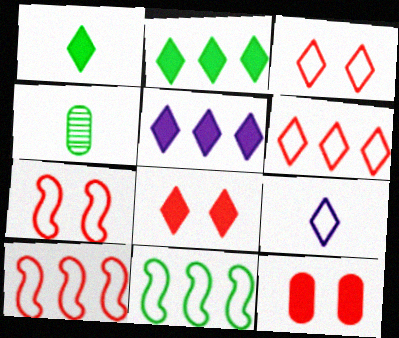[[1, 5, 8], 
[4, 5, 7]]